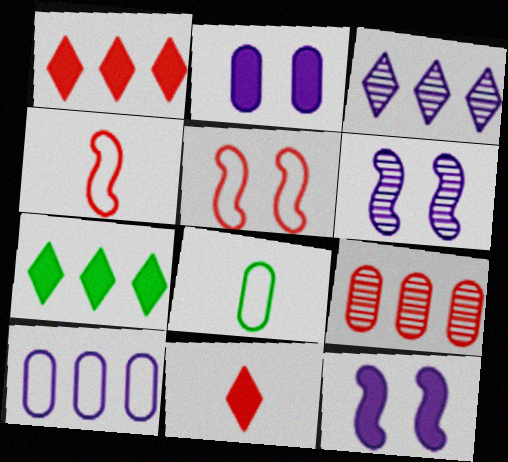[[1, 6, 8], 
[2, 8, 9], 
[5, 9, 11]]